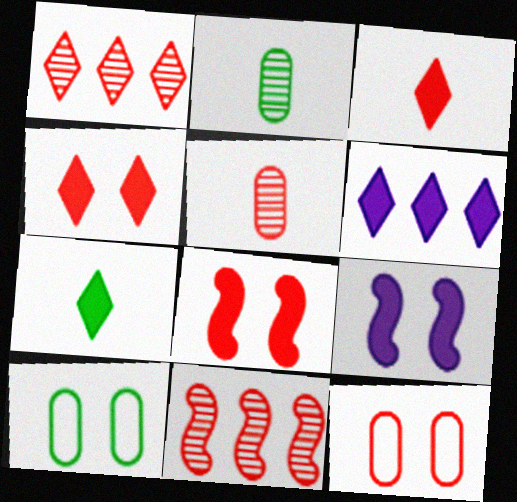[[3, 11, 12], 
[4, 6, 7]]